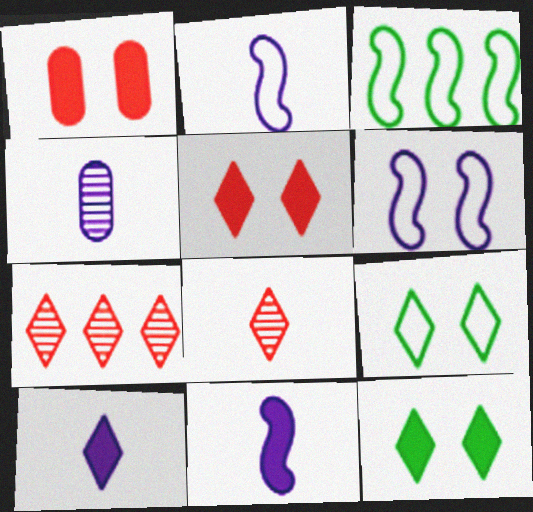[[2, 4, 10], 
[3, 4, 5], 
[7, 9, 10]]